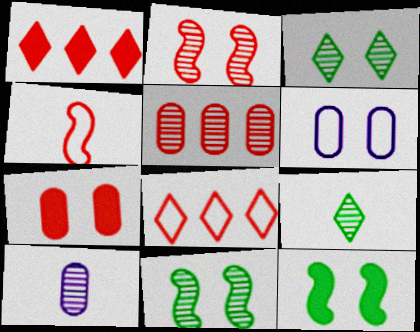[[8, 10, 12]]